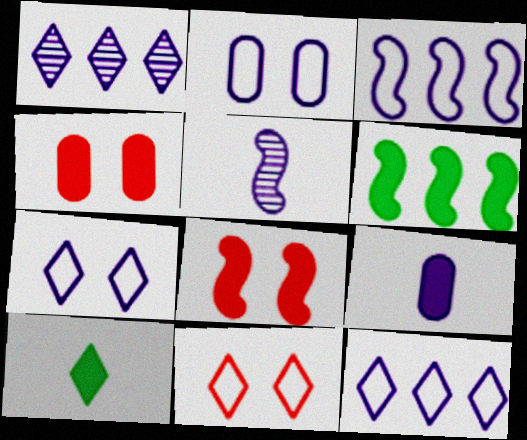[[1, 10, 11]]